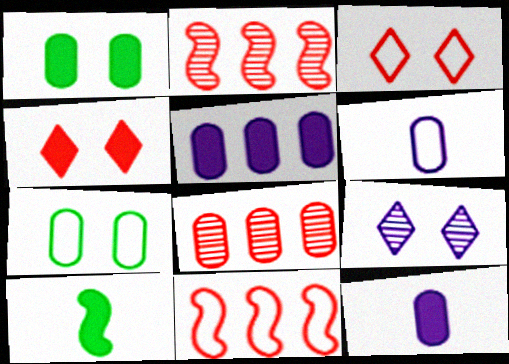[[1, 6, 8], 
[4, 5, 10], 
[7, 8, 12]]